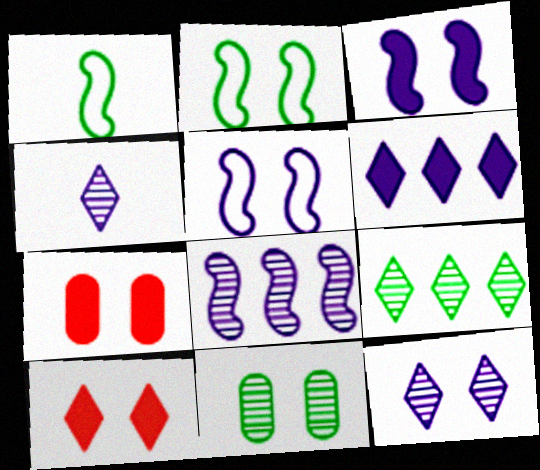[[2, 7, 12], 
[5, 10, 11]]